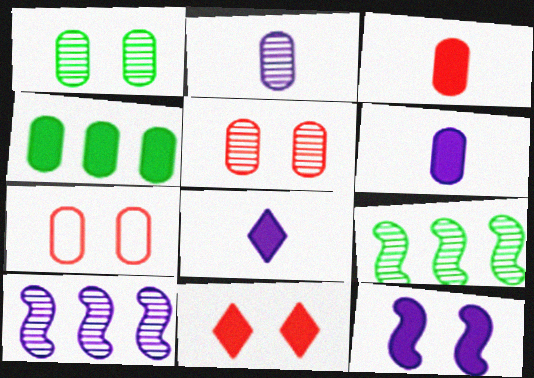[[2, 4, 7], 
[7, 8, 9]]